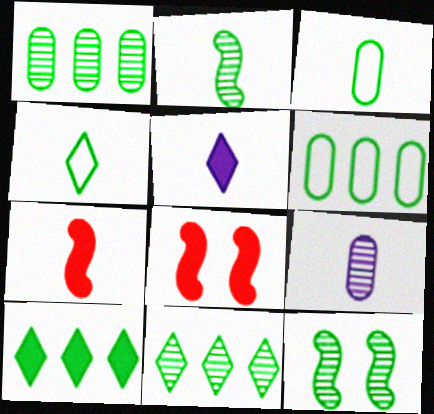[[3, 10, 12], 
[4, 7, 9]]